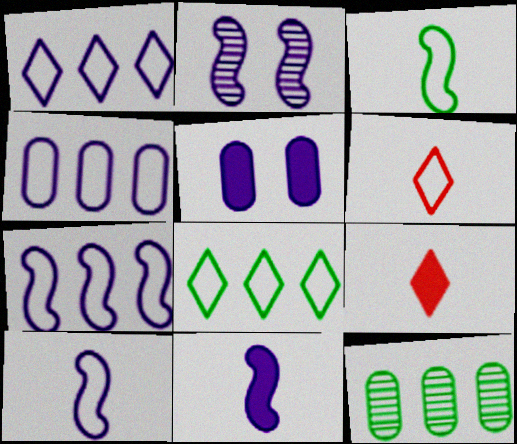[[1, 4, 7], 
[2, 7, 11]]